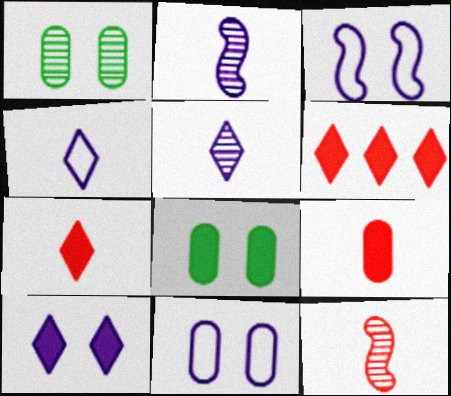[]